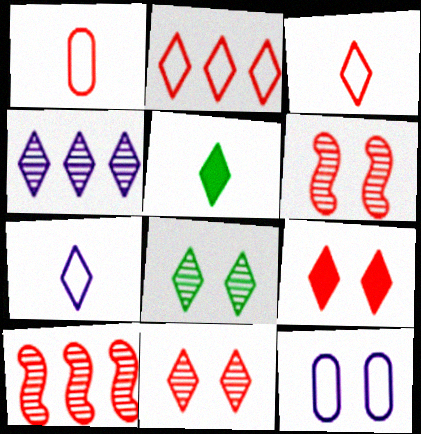[[1, 9, 10], 
[5, 10, 12]]